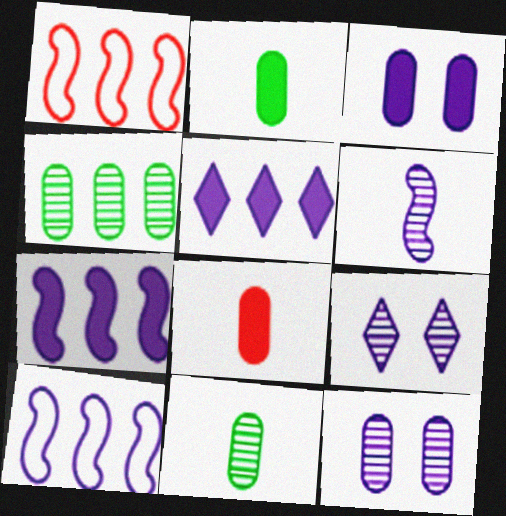[[1, 2, 9], 
[1, 4, 5]]